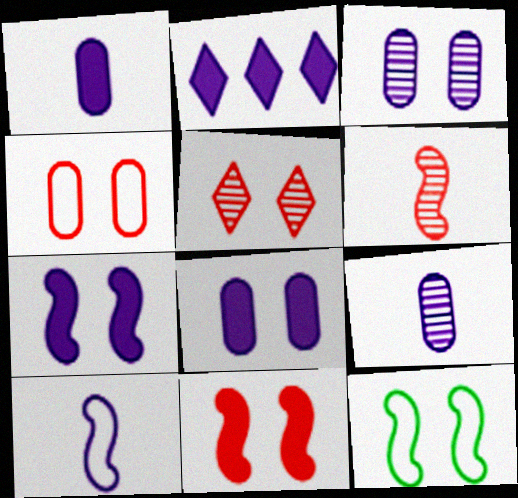[[1, 2, 7], 
[2, 3, 10], 
[4, 5, 11], 
[5, 8, 12]]